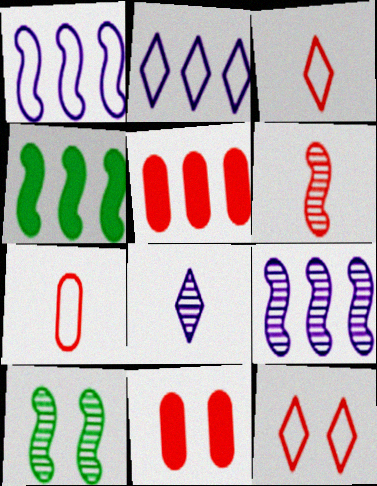[[5, 6, 12], 
[6, 9, 10]]